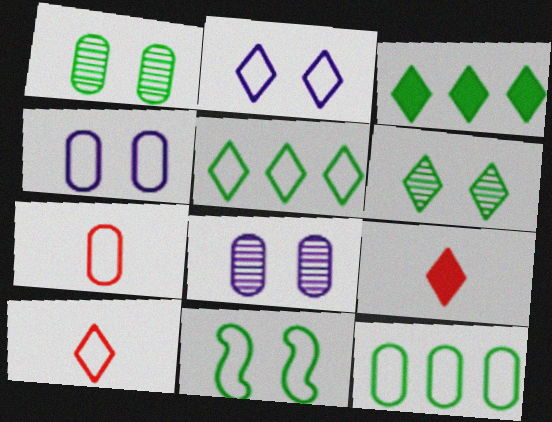[[2, 5, 10], 
[4, 7, 12]]